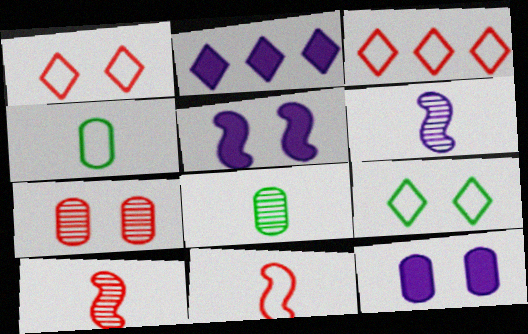[[3, 5, 8], 
[5, 7, 9]]